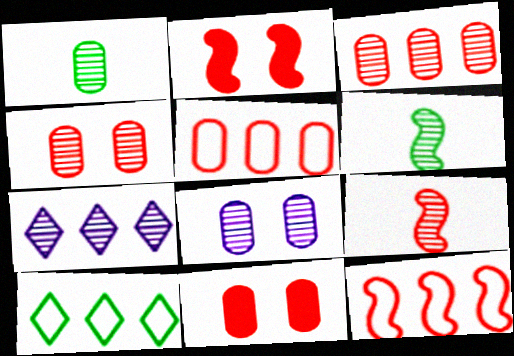[[1, 3, 8], 
[2, 9, 12], 
[4, 6, 7]]